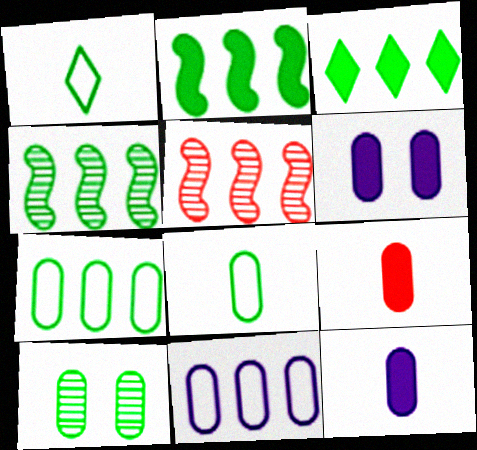[[1, 2, 10], 
[1, 5, 6], 
[3, 4, 7], 
[3, 5, 11], 
[9, 10, 11]]